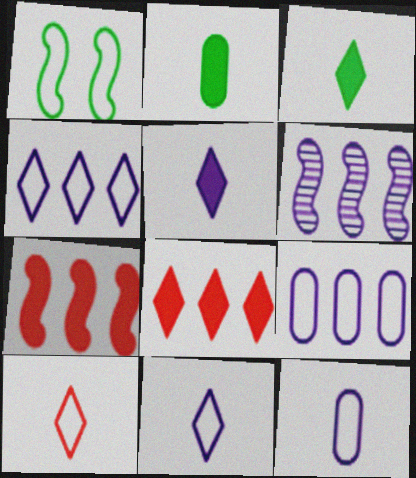[[1, 9, 10]]